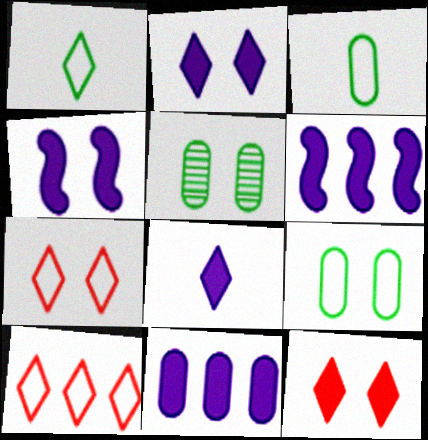[[4, 5, 7], 
[4, 8, 11]]